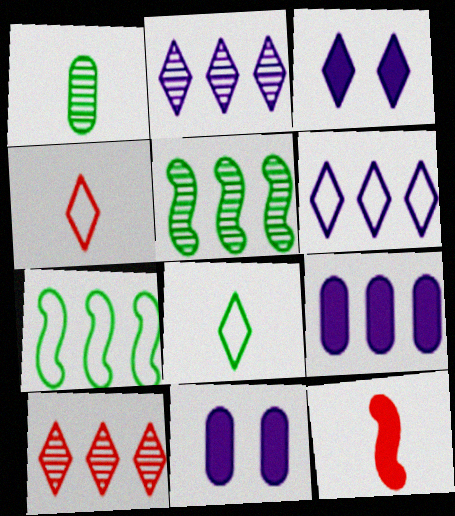[[3, 8, 10], 
[4, 5, 11], 
[7, 9, 10]]